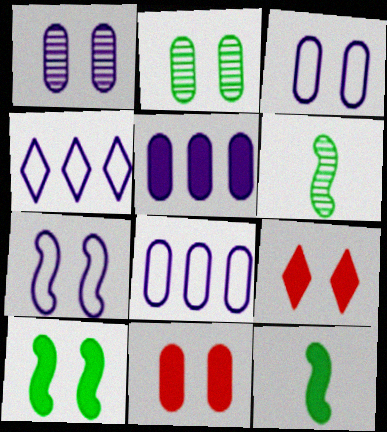[[2, 3, 11], 
[2, 7, 9], 
[4, 6, 11], 
[5, 9, 12], 
[6, 8, 9]]